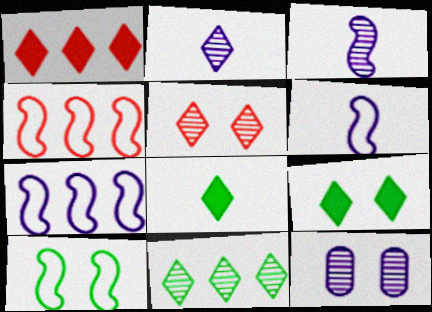[[2, 5, 11], 
[4, 6, 10], 
[4, 8, 12]]